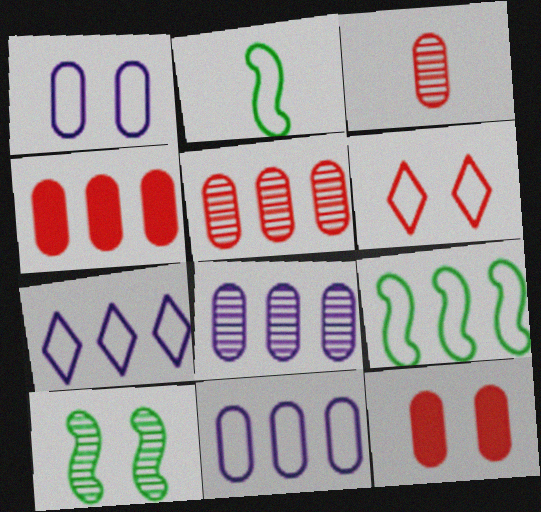[[2, 6, 11]]